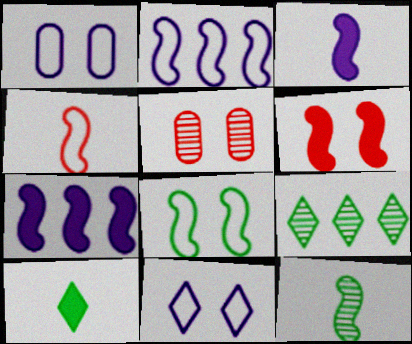[[2, 4, 8], 
[2, 5, 10], 
[2, 6, 12], 
[3, 4, 12]]